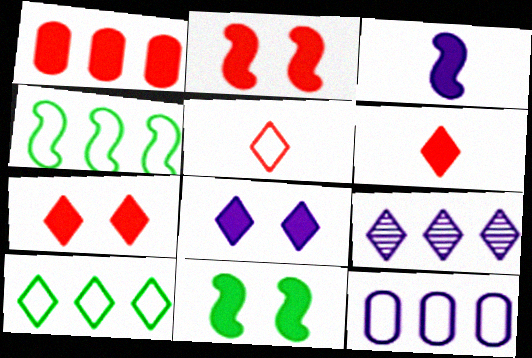[[1, 2, 6], 
[1, 4, 9]]